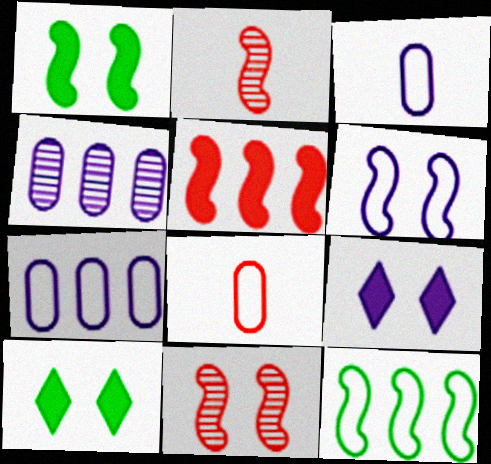[[1, 6, 11], 
[2, 7, 10]]